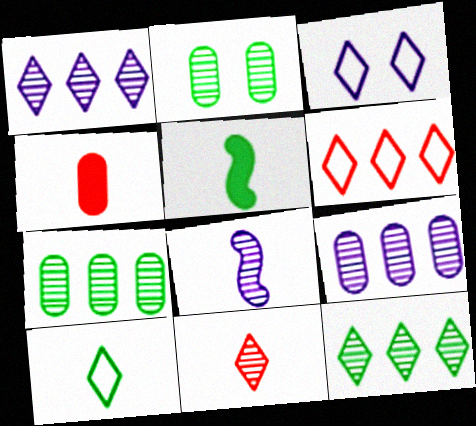[[3, 6, 10], 
[4, 8, 10]]